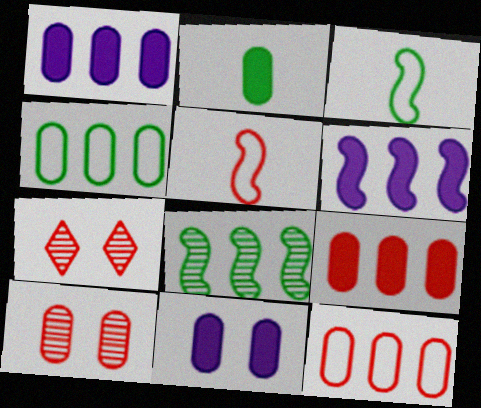[[1, 3, 7], 
[2, 9, 11], 
[5, 7, 9]]